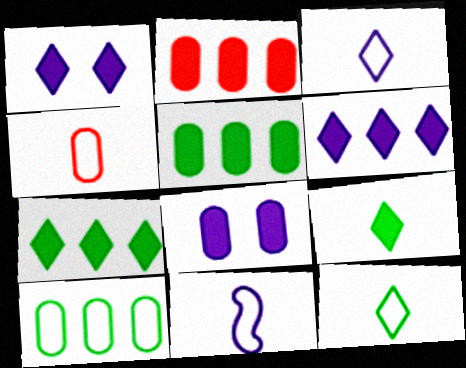[[4, 11, 12]]